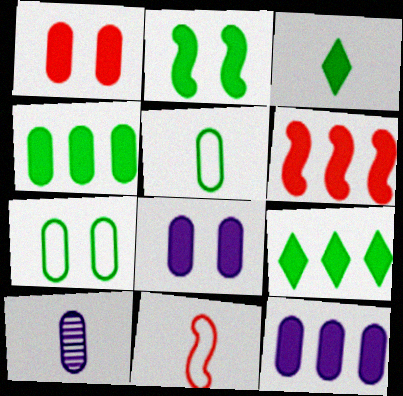[[2, 3, 4], 
[3, 6, 8], 
[3, 10, 11], 
[6, 9, 12]]